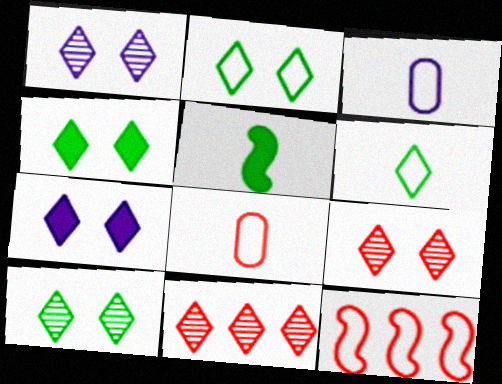[[1, 9, 10], 
[2, 3, 12], 
[2, 4, 10], 
[2, 7, 9], 
[6, 7, 11]]